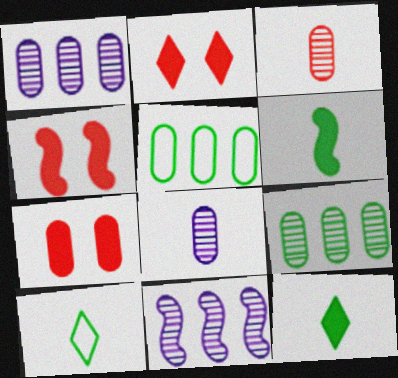[[1, 4, 10], 
[2, 4, 7], 
[5, 7, 8], 
[7, 10, 11]]